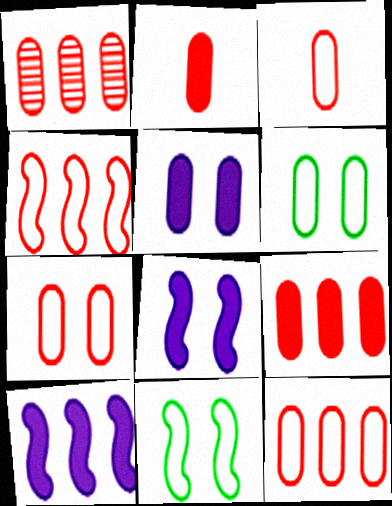[[1, 2, 7], 
[1, 9, 12], 
[3, 7, 12]]